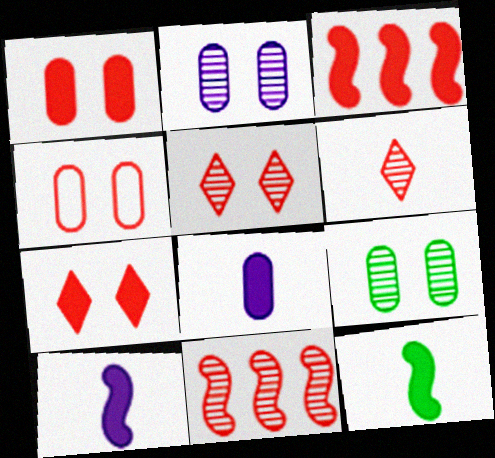[[3, 4, 6]]